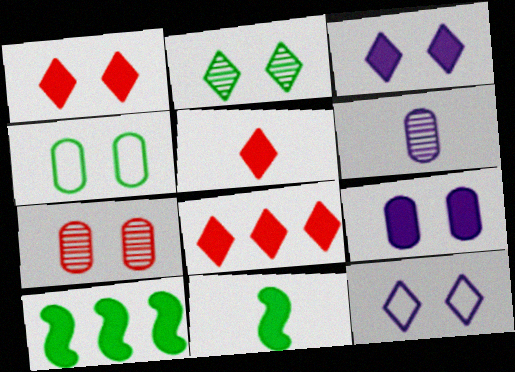[[1, 2, 12], 
[1, 5, 8], 
[4, 7, 9], 
[5, 9, 10], 
[8, 9, 11]]